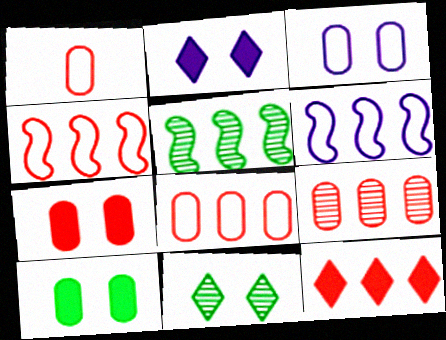[[1, 2, 5], 
[1, 7, 9], 
[4, 9, 12]]